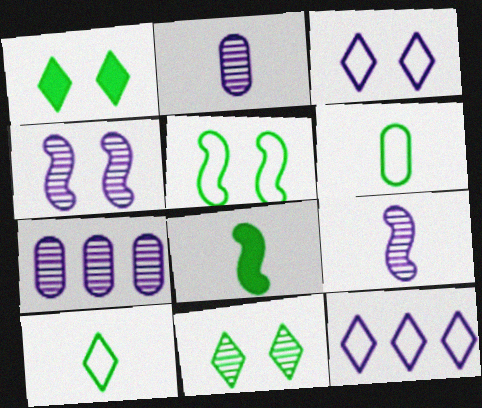[]